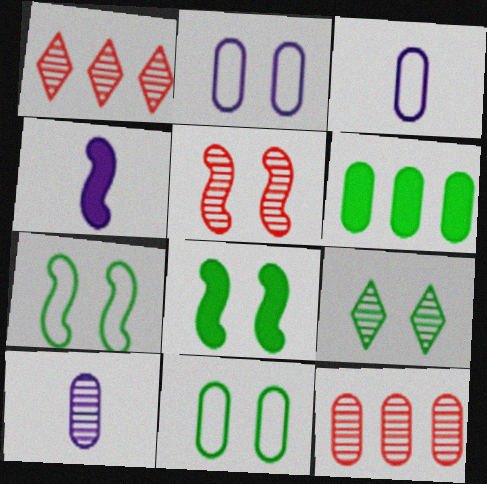[[1, 3, 8], 
[1, 4, 11], 
[8, 9, 11]]